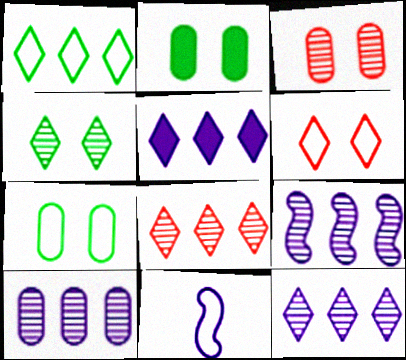[[1, 5, 8], 
[2, 8, 11], 
[9, 10, 12]]